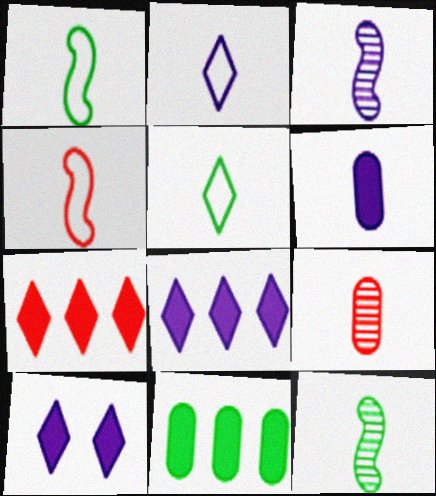[[2, 3, 6]]